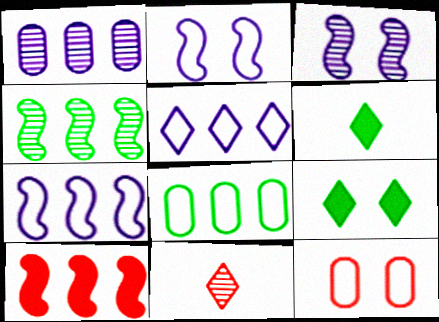[[3, 9, 12], 
[4, 7, 10], 
[5, 9, 11], 
[10, 11, 12]]